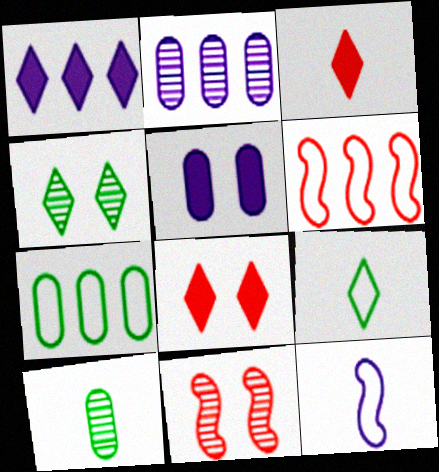[[3, 10, 12]]